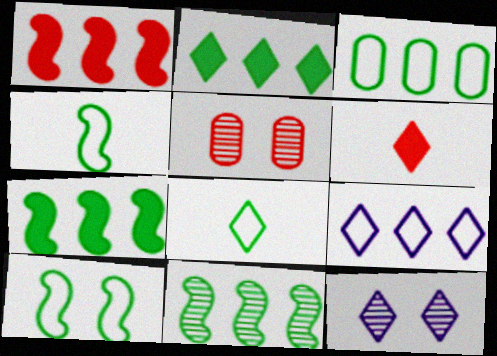[[2, 3, 11], 
[3, 8, 10]]